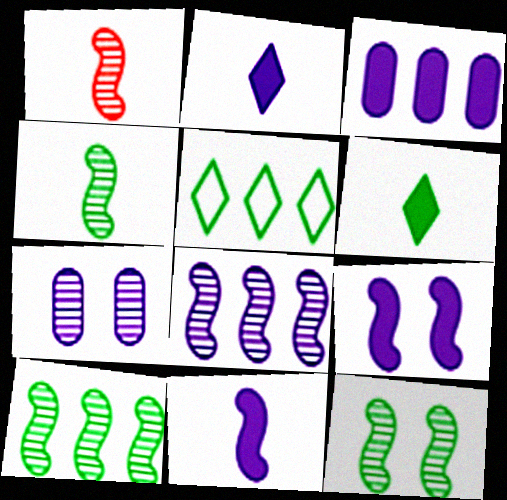[[1, 8, 12], 
[2, 3, 9], 
[4, 10, 12]]